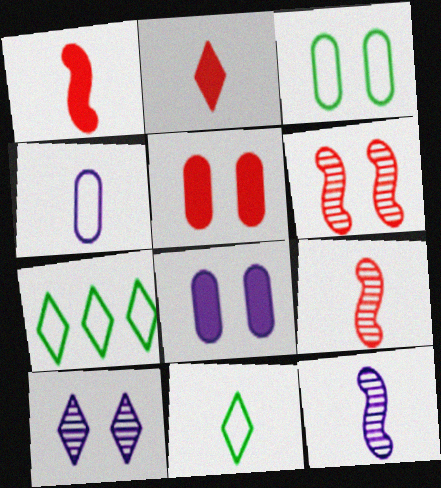[[2, 7, 10], 
[5, 7, 12], 
[7, 8, 9]]